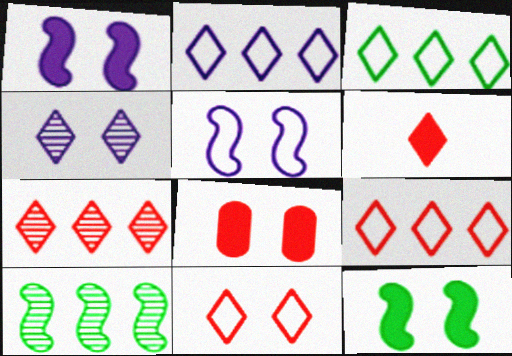[[2, 3, 9], 
[3, 4, 6], 
[6, 7, 11]]